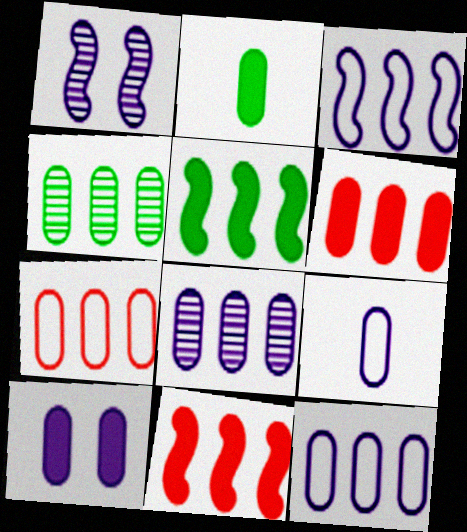[[2, 6, 10], 
[4, 6, 12], 
[8, 9, 10]]